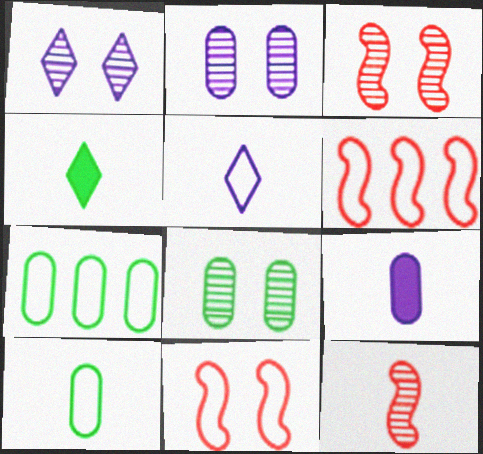[[1, 3, 8], 
[2, 4, 6], 
[5, 7, 11]]